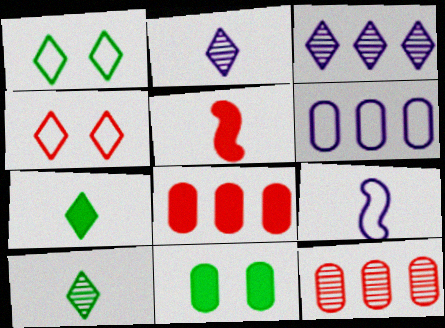[[3, 4, 7], 
[4, 5, 12]]